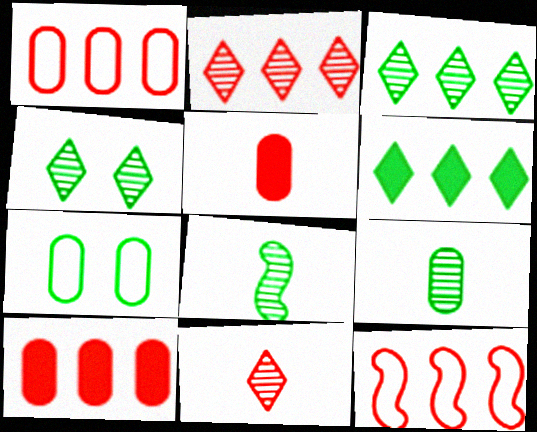[[2, 10, 12], 
[6, 7, 8]]